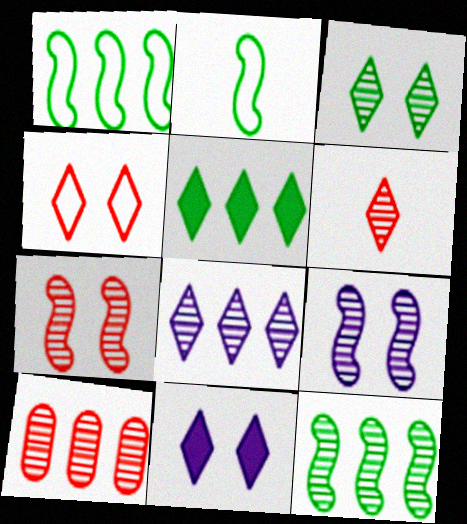[[2, 10, 11], 
[3, 4, 11], 
[3, 6, 8], 
[6, 7, 10], 
[8, 10, 12]]